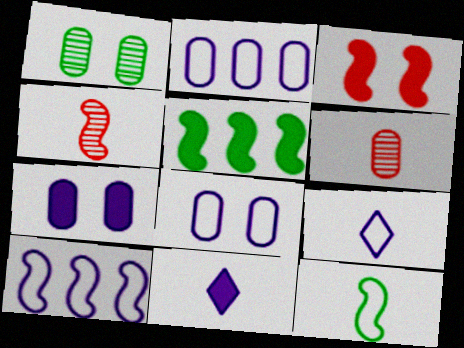[[6, 11, 12], 
[8, 9, 10]]